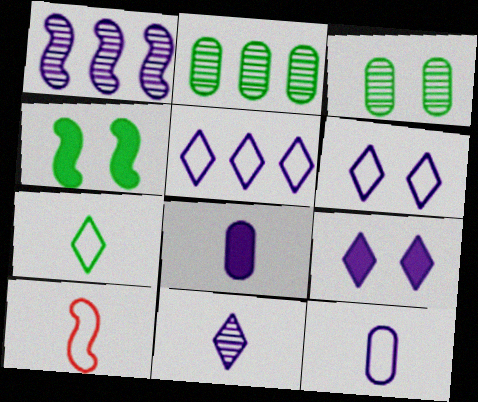[[1, 4, 10], 
[1, 6, 8], 
[1, 9, 12], 
[2, 4, 7], 
[2, 9, 10], 
[5, 9, 11], 
[7, 10, 12]]